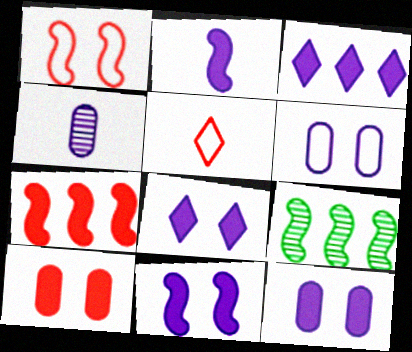[[1, 2, 9], 
[2, 3, 12], 
[5, 9, 12], 
[8, 11, 12]]